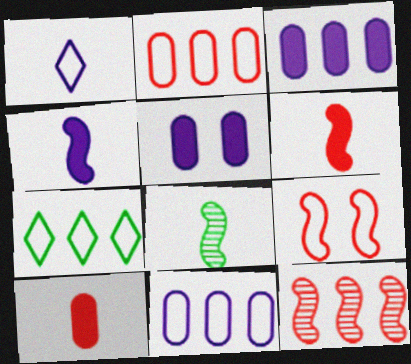[[1, 8, 10], 
[3, 7, 12], 
[6, 9, 12]]